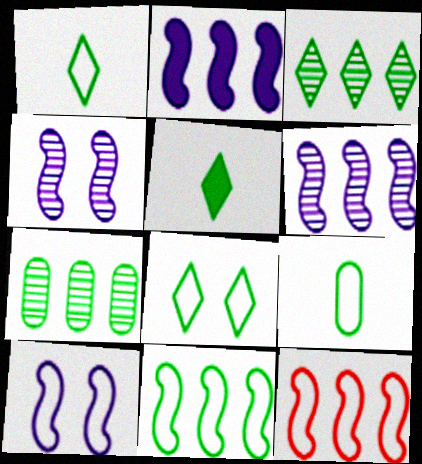[[3, 5, 8], 
[8, 9, 11]]